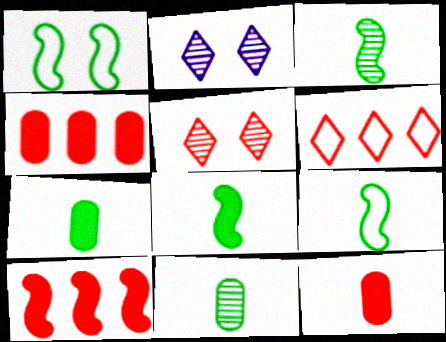[[2, 4, 9], 
[3, 8, 9]]